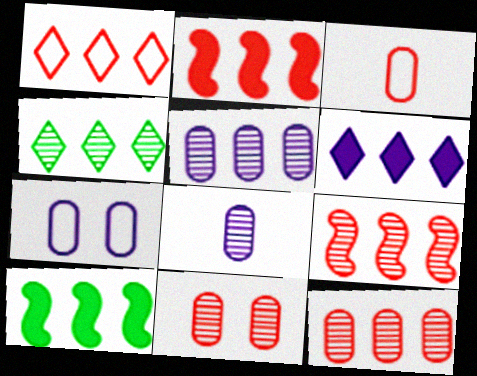[[1, 2, 12], 
[1, 4, 6], 
[1, 5, 10], 
[4, 5, 9]]